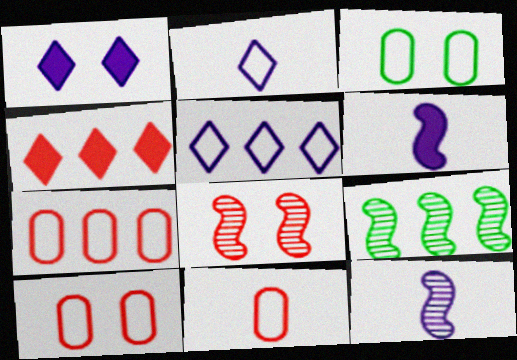[[1, 3, 8], 
[1, 9, 11], 
[3, 4, 12], 
[4, 8, 11], 
[7, 10, 11], 
[8, 9, 12]]